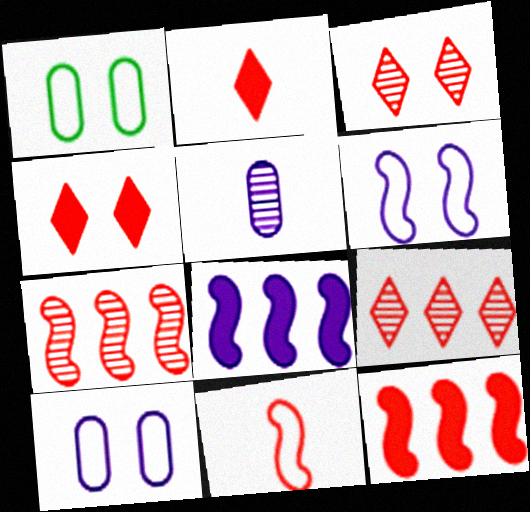[]